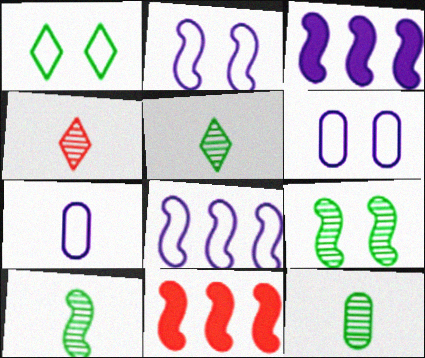[[2, 10, 11], 
[5, 6, 11], 
[5, 10, 12]]